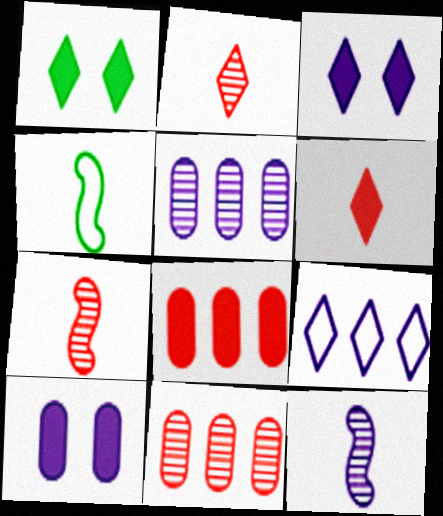[[1, 2, 9], 
[3, 4, 11], 
[9, 10, 12]]